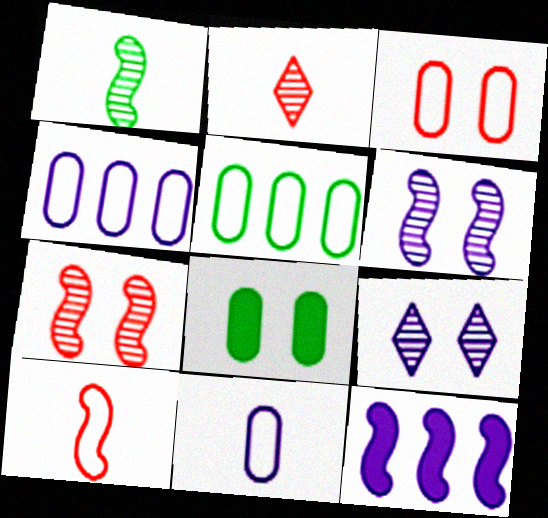[[3, 5, 11], 
[9, 11, 12]]